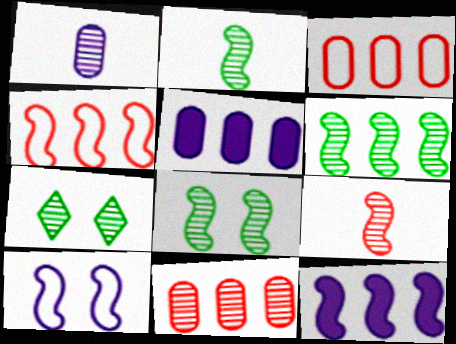[[2, 6, 8], 
[4, 6, 12]]